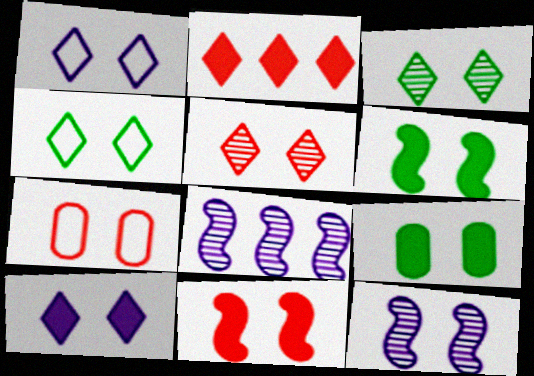[[4, 5, 10], 
[5, 7, 11], 
[9, 10, 11]]